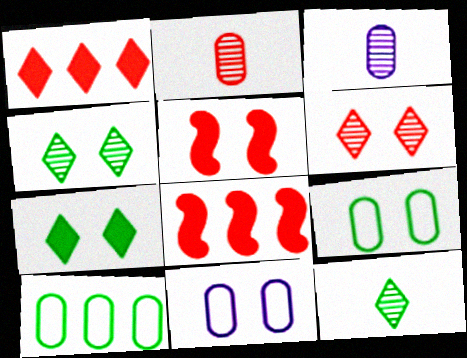[[4, 5, 11], 
[8, 11, 12]]